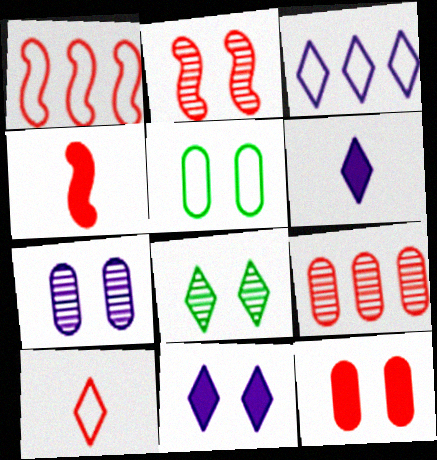[[1, 2, 4], 
[2, 5, 11], 
[2, 7, 8], 
[5, 7, 12]]